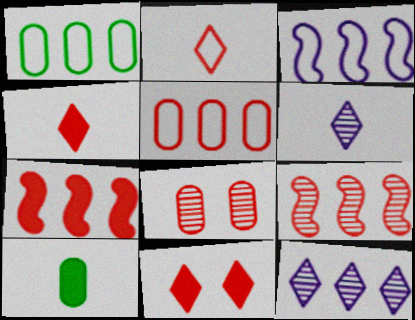[[1, 7, 12], 
[2, 7, 8]]